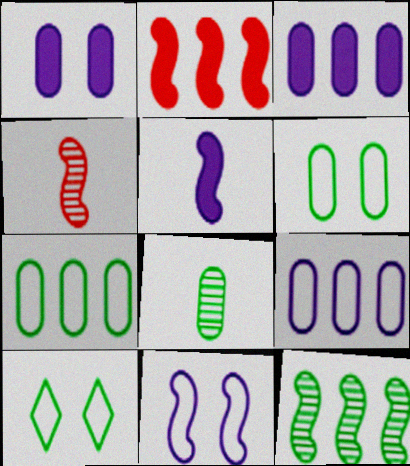[[3, 4, 10]]